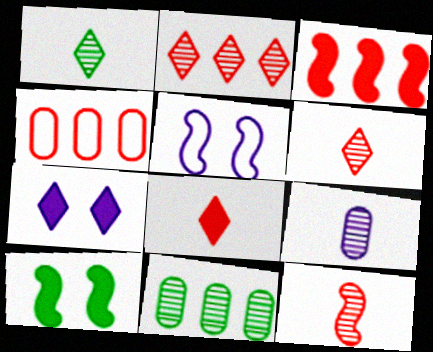[[1, 9, 12], 
[2, 3, 4], 
[5, 8, 11]]